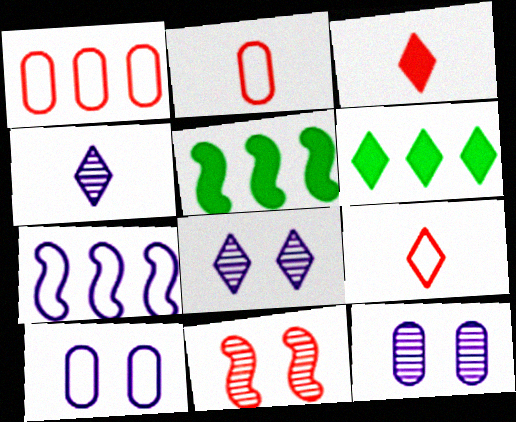[[1, 3, 11], 
[2, 5, 8], 
[5, 9, 12], 
[6, 8, 9]]